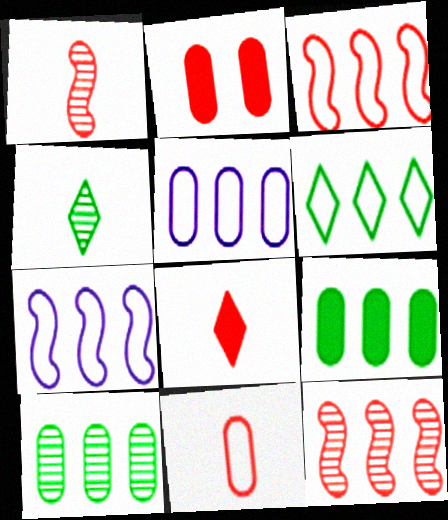[[1, 8, 11], 
[2, 4, 7], 
[3, 5, 6]]